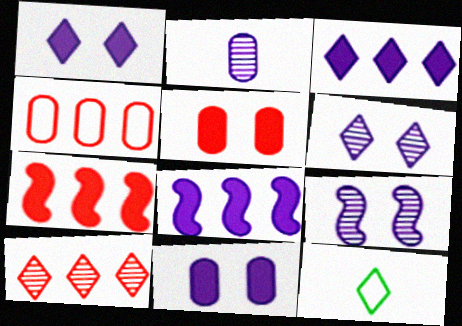[[1, 10, 12], 
[4, 7, 10]]